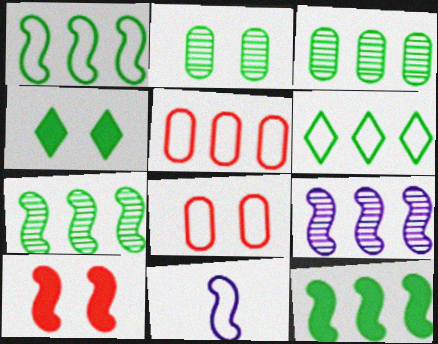[[1, 7, 12], 
[3, 6, 12], 
[6, 8, 11], 
[7, 10, 11]]